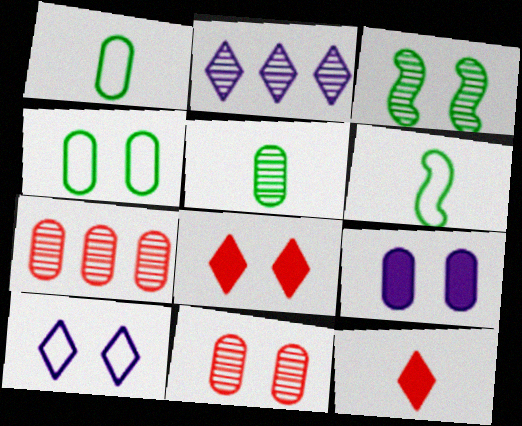[[1, 7, 9], 
[4, 9, 11]]